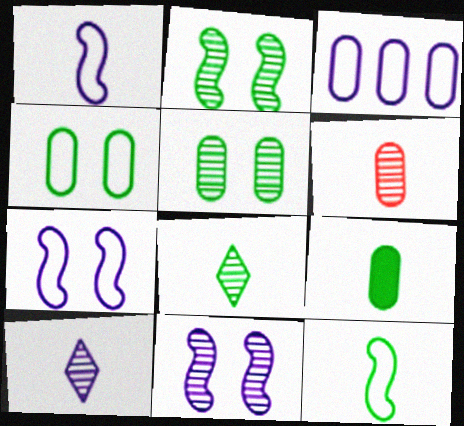[[8, 9, 12]]